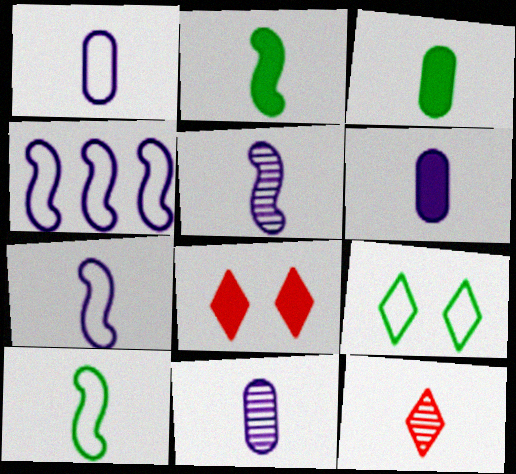[[1, 2, 12], 
[1, 6, 11], 
[3, 7, 12], 
[6, 10, 12]]